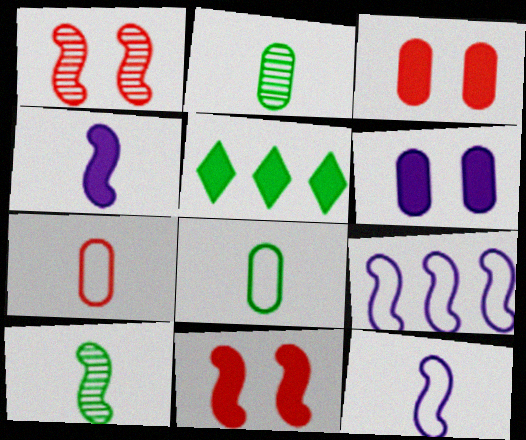[[3, 4, 5], 
[9, 10, 11]]